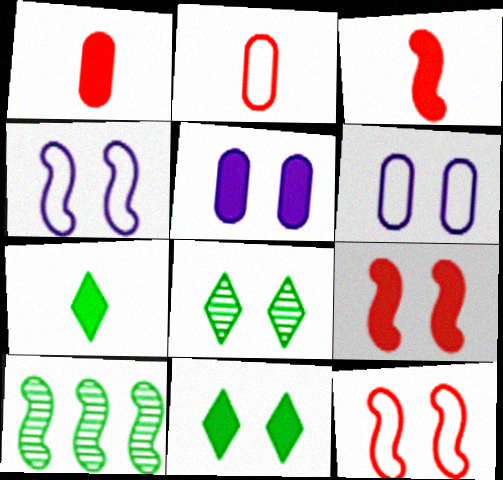[[3, 4, 10], 
[5, 8, 12], 
[5, 9, 11], 
[6, 8, 9]]